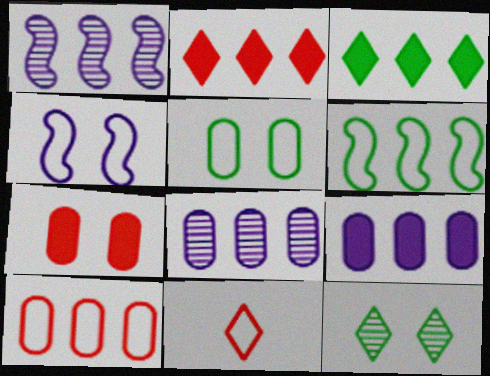[[1, 3, 10], 
[2, 6, 8], 
[4, 7, 12]]